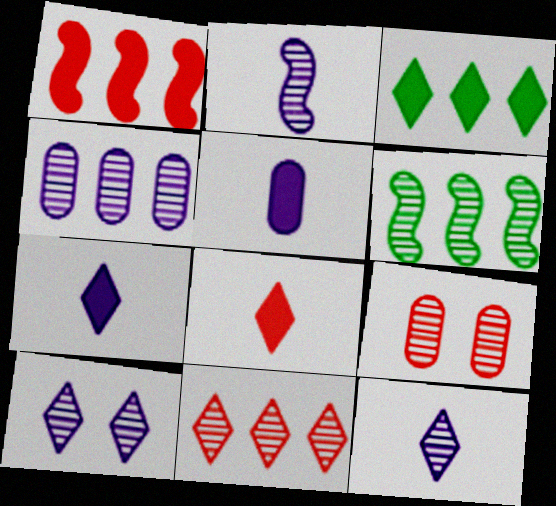[[2, 4, 10], 
[4, 6, 11], 
[6, 9, 12]]